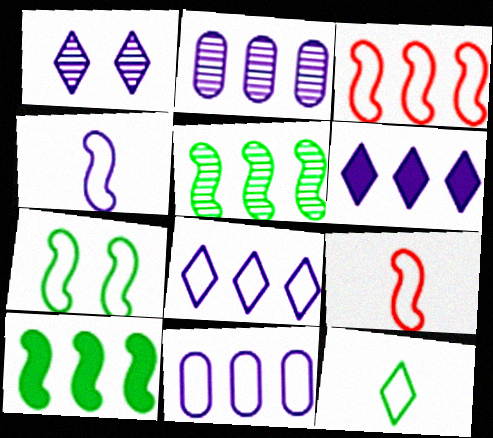[[3, 4, 7]]